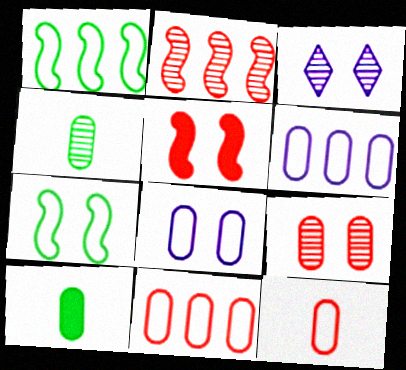[[2, 3, 4], 
[6, 9, 10]]